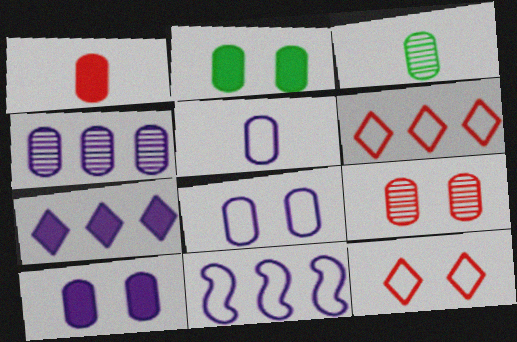[[1, 3, 5], 
[2, 8, 9], 
[3, 4, 9], 
[4, 5, 10], 
[4, 7, 11]]